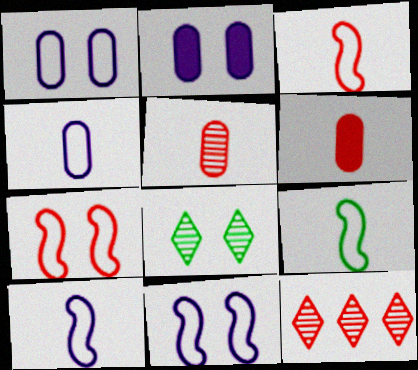[[2, 7, 8], 
[2, 9, 12], 
[3, 9, 10], 
[6, 7, 12]]